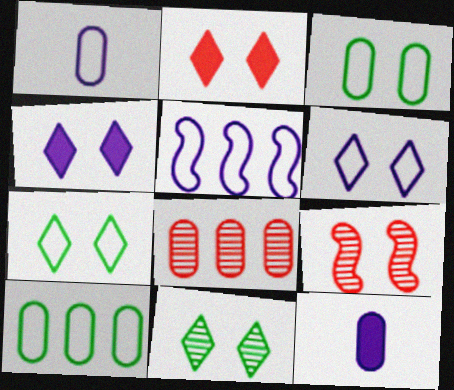[[1, 5, 6], 
[2, 6, 11], 
[3, 4, 9], 
[3, 8, 12]]